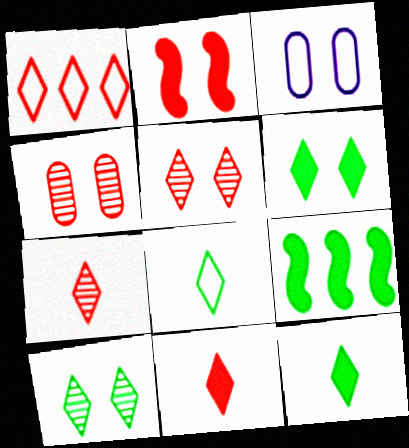[[1, 5, 11], 
[2, 3, 10], 
[3, 7, 9]]